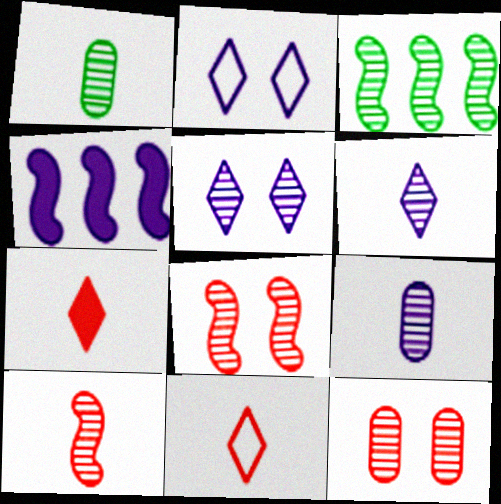[[1, 6, 10], 
[2, 4, 9], 
[3, 6, 12]]